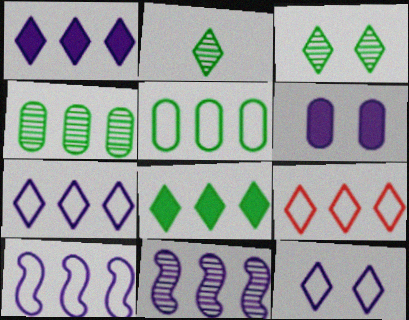[[5, 9, 10]]